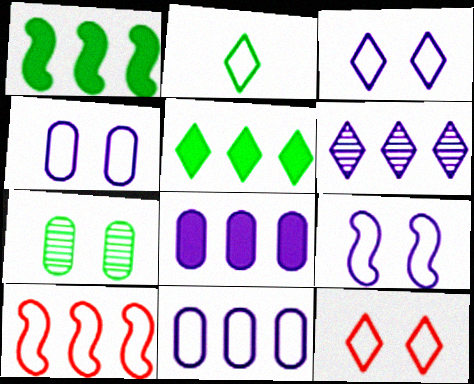[[1, 2, 7], 
[2, 4, 10], 
[3, 4, 9]]